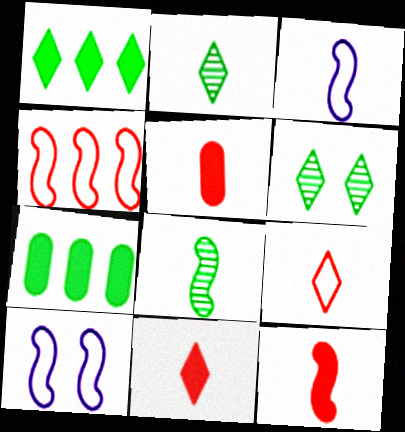[[2, 3, 5], 
[3, 8, 12], 
[5, 11, 12]]